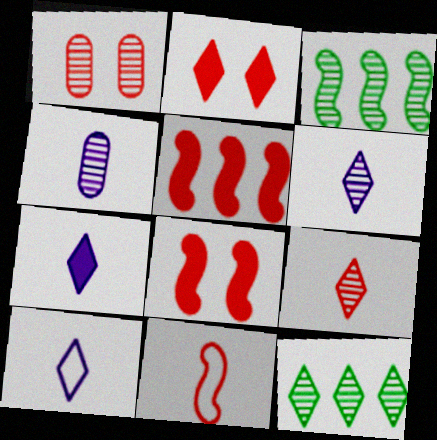[[1, 3, 6], 
[2, 10, 12], 
[6, 7, 10]]